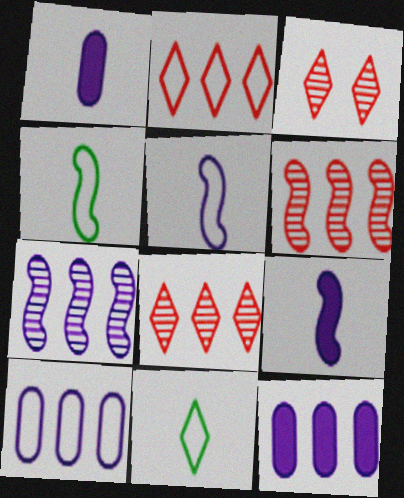[[3, 4, 12]]